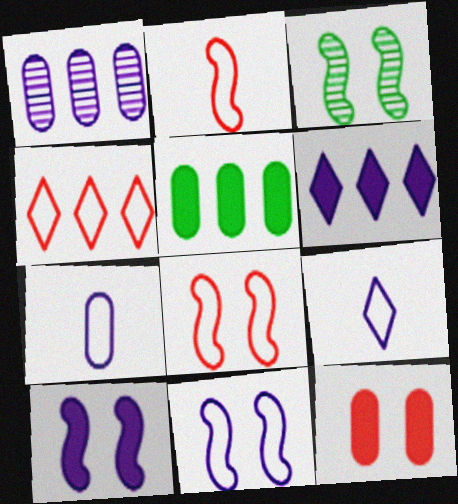[[1, 9, 10], 
[3, 8, 10]]